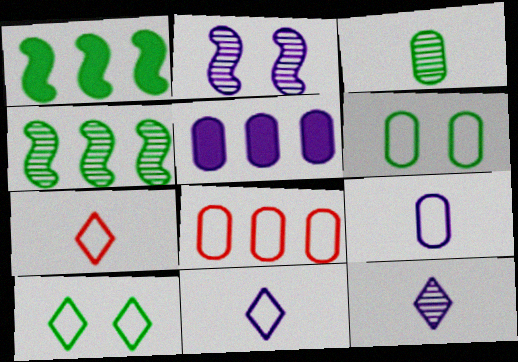[[1, 3, 10], 
[2, 5, 11], 
[6, 8, 9]]